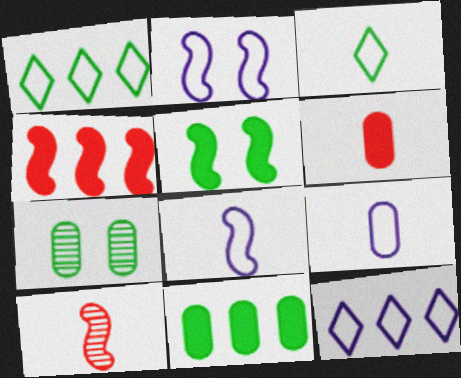[[2, 9, 12]]